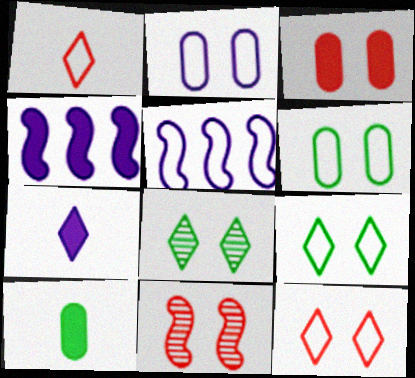[[1, 5, 6], 
[3, 11, 12]]